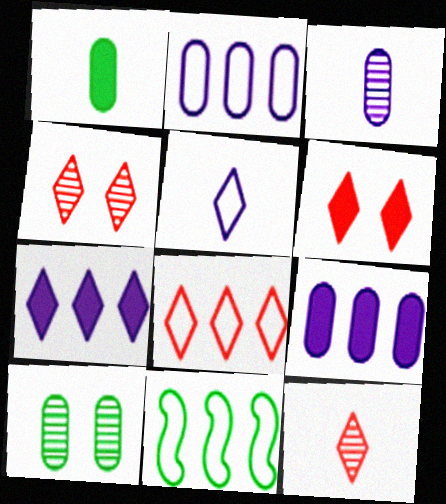[[2, 8, 11], 
[3, 6, 11], 
[6, 8, 12]]